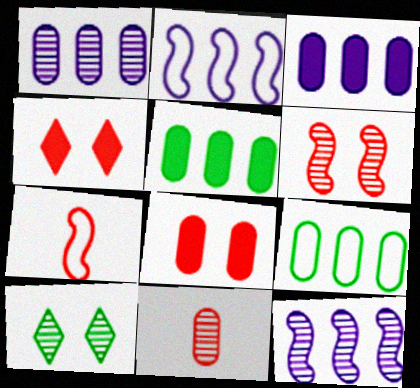[[3, 7, 10], 
[10, 11, 12]]